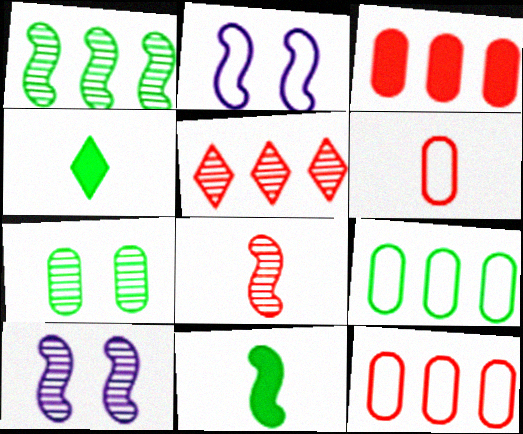[[1, 8, 10], 
[4, 10, 12]]